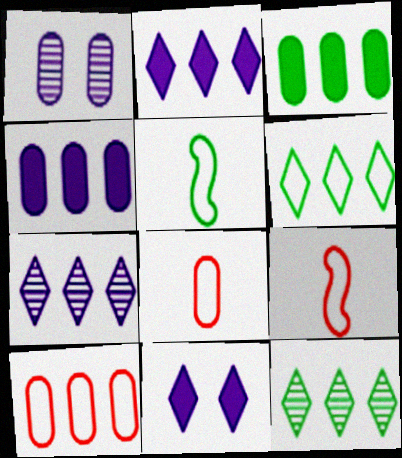[[1, 3, 8]]